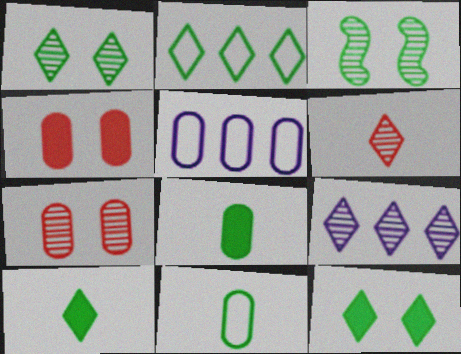[[1, 2, 10], 
[1, 6, 9], 
[2, 3, 8], 
[5, 7, 8]]